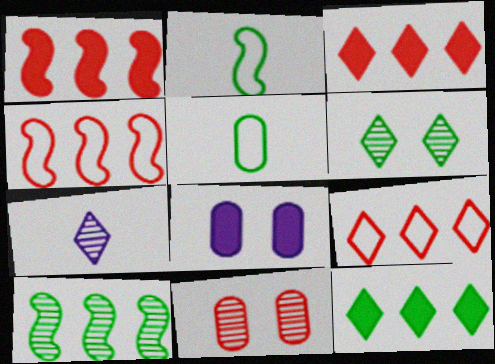[[7, 10, 11]]